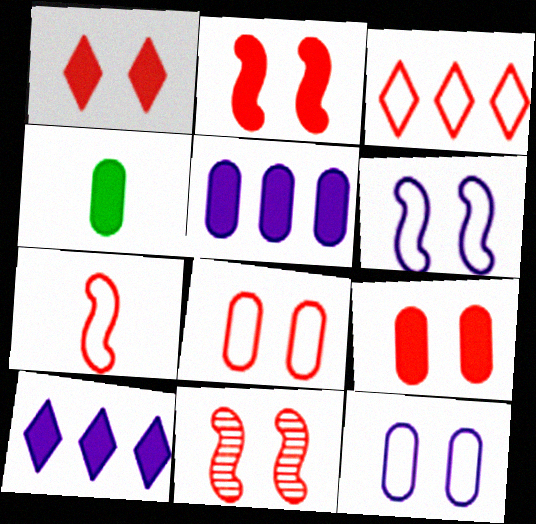[[1, 2, 9], 
[1, 8, 11], 
[2, 4, 10], 
[3, 7, 8], 
[4, 5, 9]]